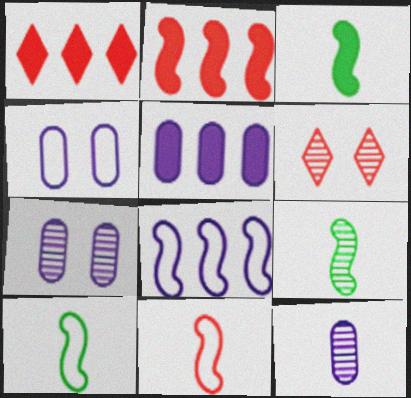[[1, 4, 9], 
[1, 7, 10], 
[3, 9, 10], 
[4, 5, 12], 
[5, 6, 10]]